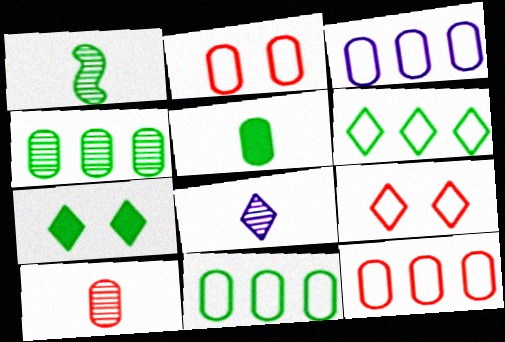[[1, 7, 11], 
[1, 8, 10], 
[3, 11, 12]]